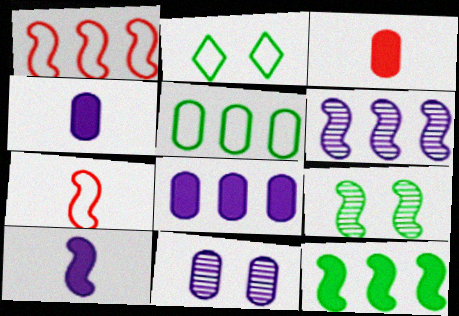[[1, 6, 12], 
[1, 9, 10], 
[2, 3, 6], 
[3, 5, 11]]